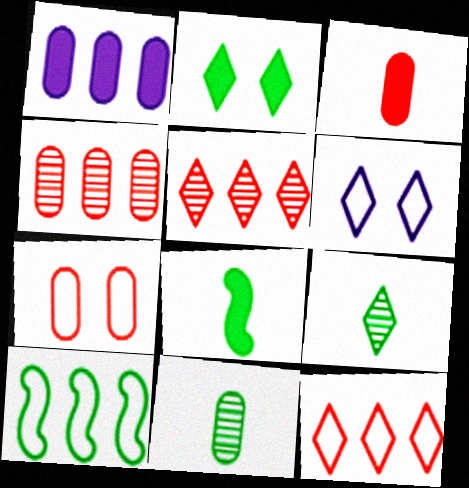[[1, 5, 10], 
[1, 7, 11], 
[2, 10, 11], 
[3, 4, 7], 
[4, 6, 8]]